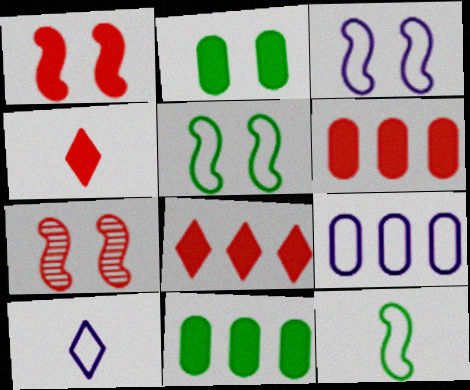[[1, 4, 6], 
[3, 9, 10], 
[7, 10, 11]]